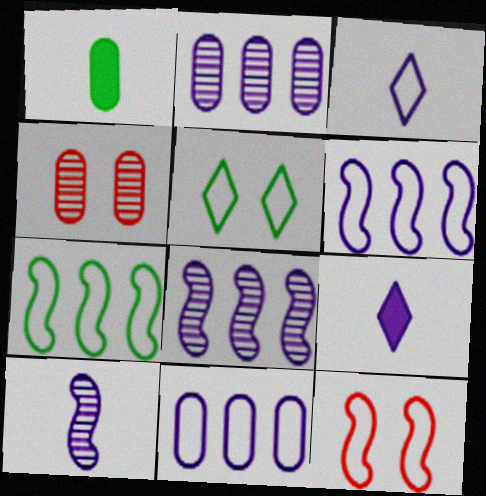[[1, 4, 11], 
[4, 7, 9]]